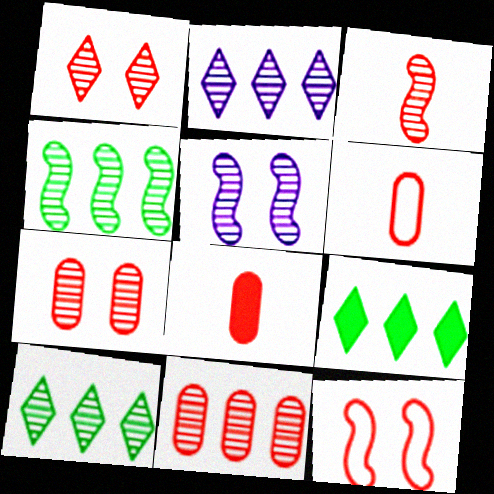[[1, 3, 11], 
[2, 4, 11], 
[3, 4, 5], 
[5, 6, 9]]